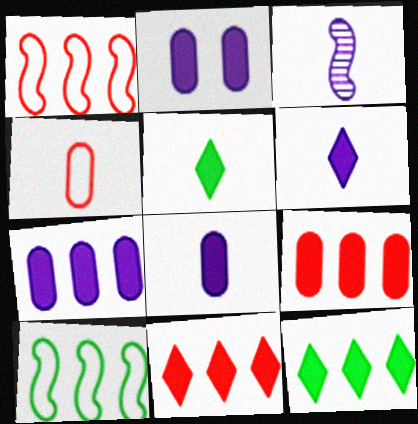[[2, 7, 8], 
[3, 4, 5]]